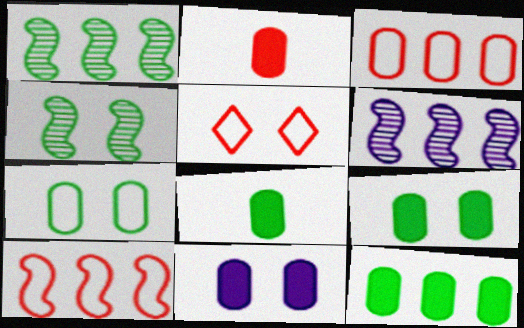[[2, 11, 12], 
[4, 5, 11], 
[5, 6, 8], 
[8, 9, 12]]